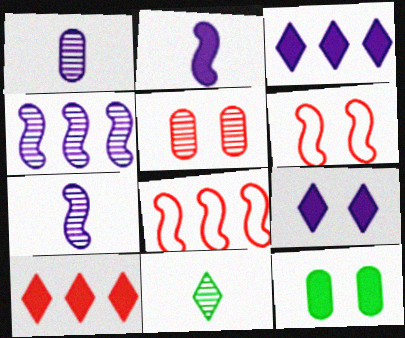[[2, 10, 12], 
[4, 5, 11]]